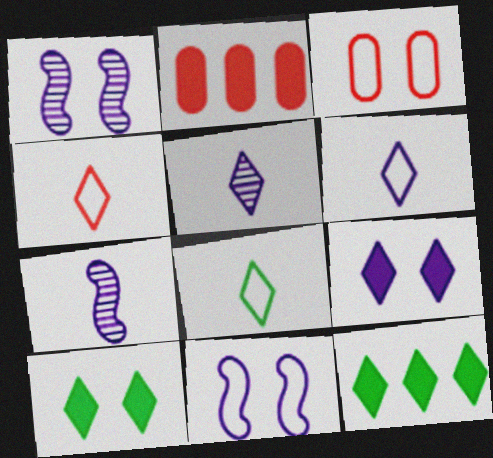[[1, 2, 8], 
[1, 3, 10], 
[3, 7, 12], 
[4, 6, 8]]